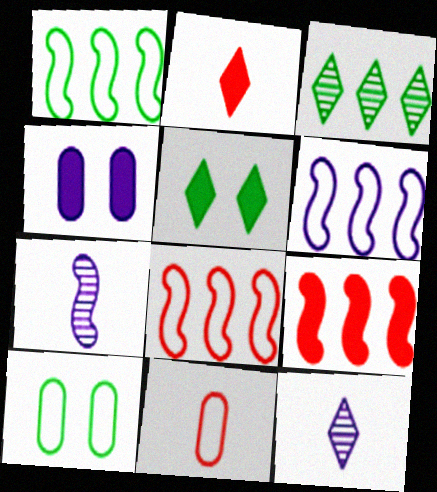[[1, 6, 8], 
[4, 6, 12], 
[9, 10, 12]]